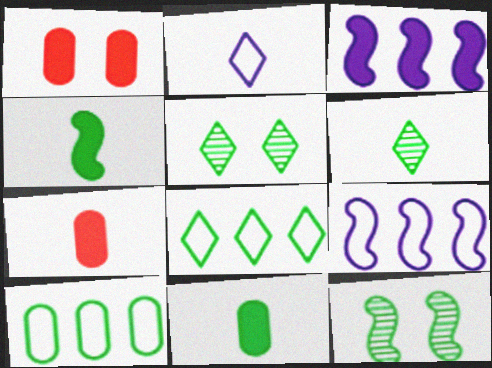[[1, 6, 9], 
[4, 5, 10], 
[5, 7, 9], 
[8, 11, 12]]